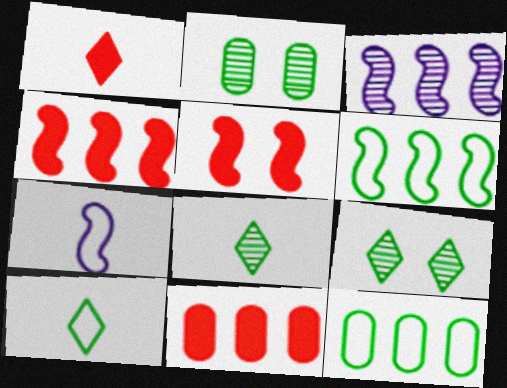[[1, 5, 11], 
[3, 4, 6], 
[7, 9, 11]]